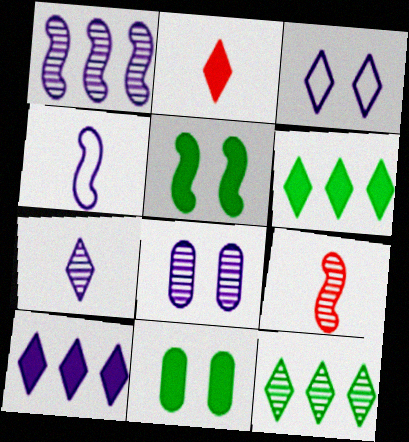[[1, 7, 8], 
[2, 3, 12], 
[3, 7, 10], 
[4, 8, 10], 
[8, 9, 12]]